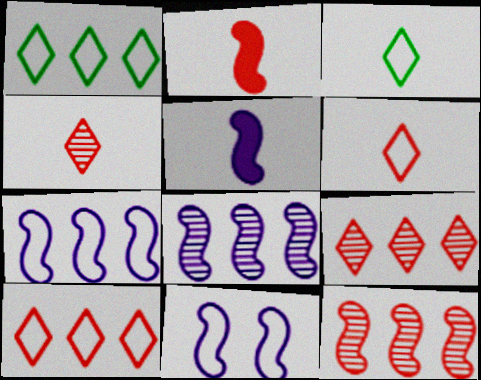[[5, 8, 11]]